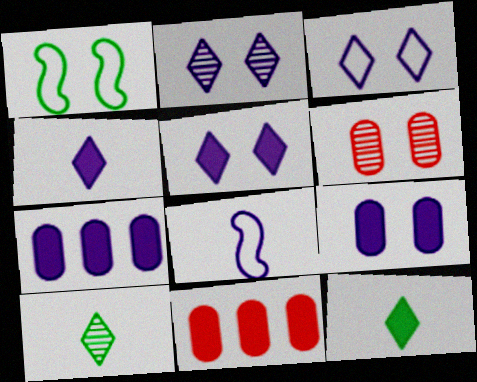[[1, 5, 6], 
[2, 3, 5], 
[2, 7, 8]]